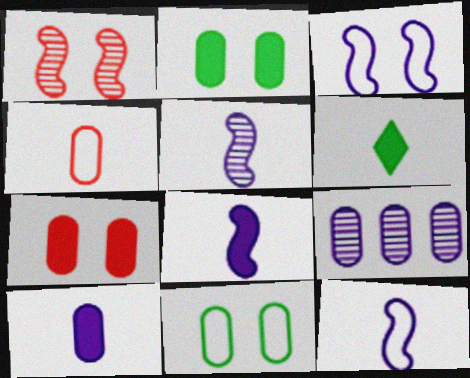[[2, 4, 9], 
[4, 5, 6], 
[5, 8, 12]]